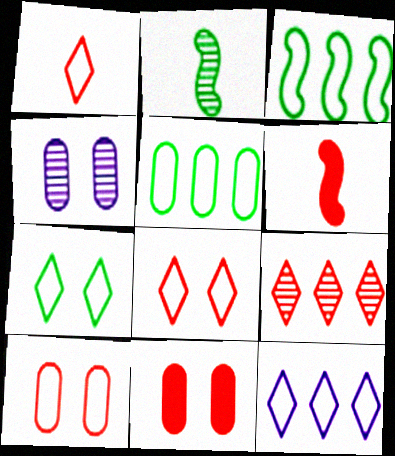[[1, 7, 12], 
[2, 4, 9], 
[2, 11, 12], 
[6, 9, 10]]